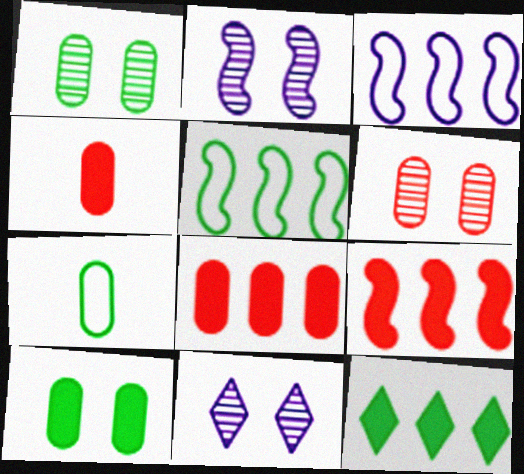[[4, 5, 11], 
[7, 9, 11]]